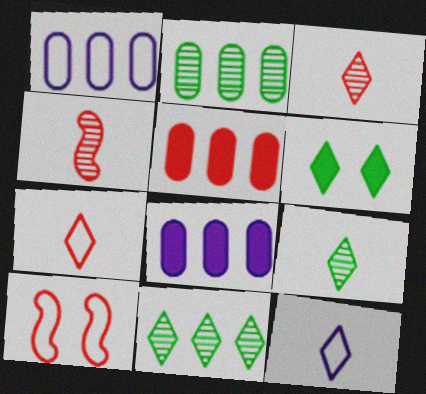[[1, 2, 5], 
[1, 4, 6], 
[3, 5, 10], 
[8, 9, 10]]